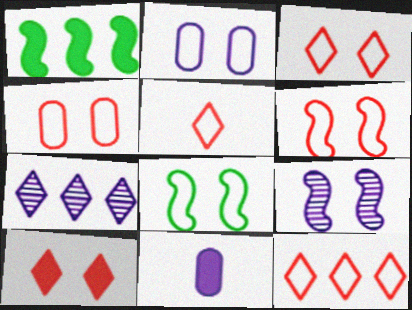[[1, 10, 11], 
[2, 3, 8], 
[3, 4, 6], 
[3, 5, 12]]